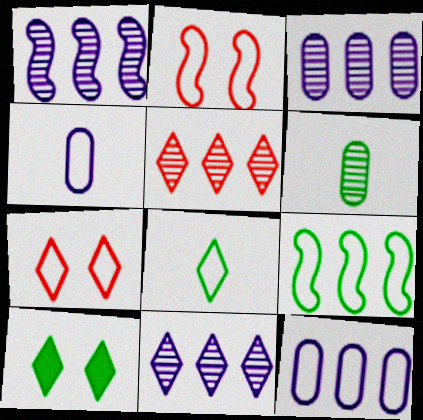[[1, 3, 11], 
[2, 8, 12], 
[4, 7, 9], 
[6, 9, 10]]